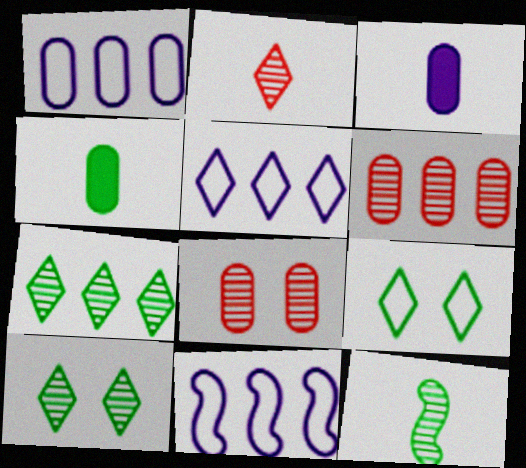[[1, 4, 8], 
[1, 5, 11]]